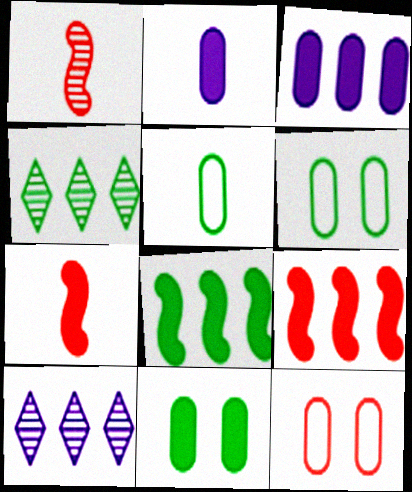[[6, 7, 10]]